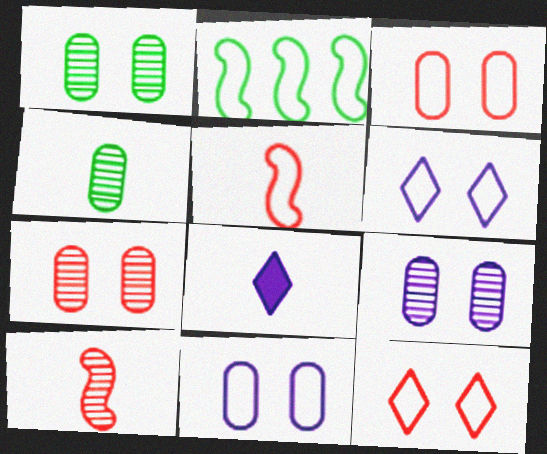[[1, 7, 9], 
[2, 7, 8], 
[4, 5, 8]]